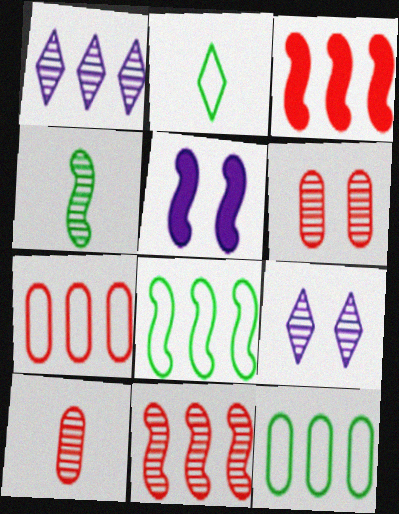[[1, 3, 12], 
[1, 4, 6]]